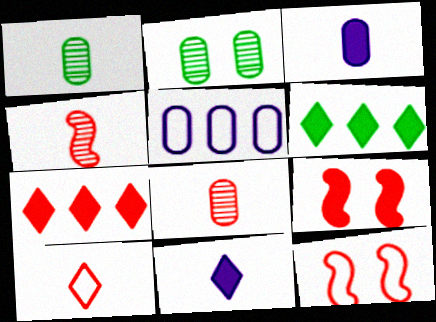[[3, 6, 9], 
[7, 8, 12]]